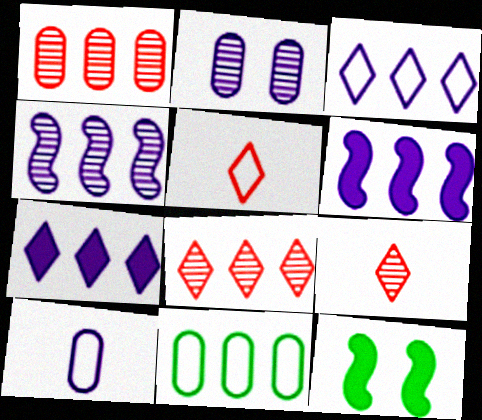[[6, 8, 11], 
[8, 10, 12]]